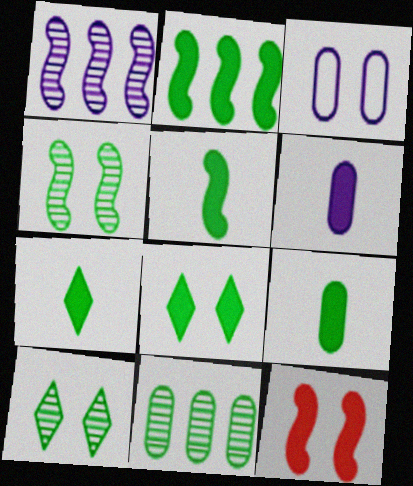[[2, 8, 9], 
[3, 10, 12], 
[5, 7, 9]]